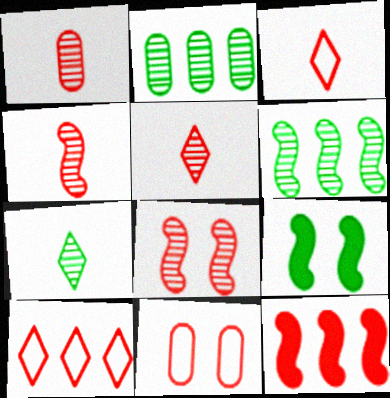[[1, 4, 5], 
[5, 11, 12]]